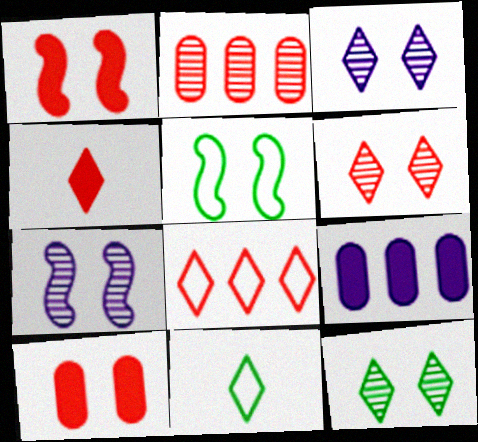[[1, 5, 7], 
[3, 5, 10], 
[3, 6, 12], 
[4, 6, 8]]